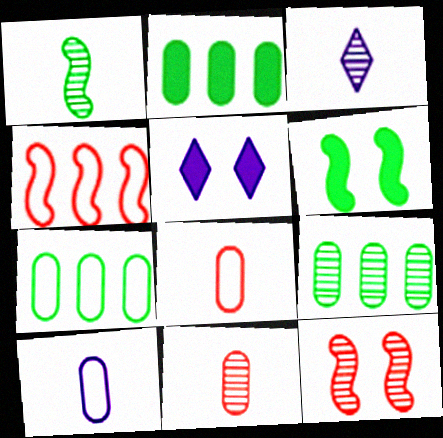[[1, 3, 11], 
[2, 7, 9], 
[3, 9, 12]]